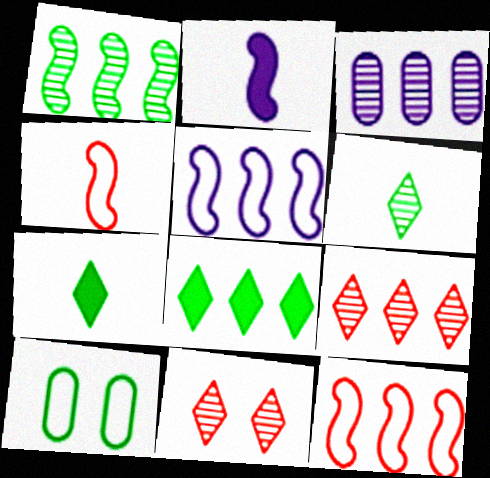[[1, 3, 9], 
[1, 7, 10], 
[2, 9, 10], 
[3, 8, 12]]